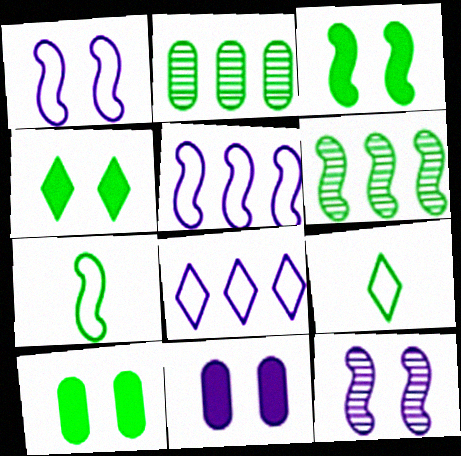[[2, 3, 9], 
[2, 4, 7], 
[3, 4, 10], 
[3, 6, 7], 
[6, 9, 10]]